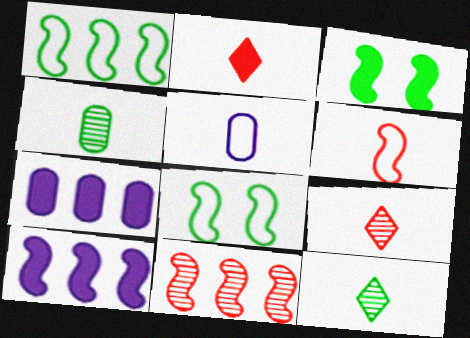[[1, 10, 11], 
[2, 3, 7], 
[7, 8, 9]]